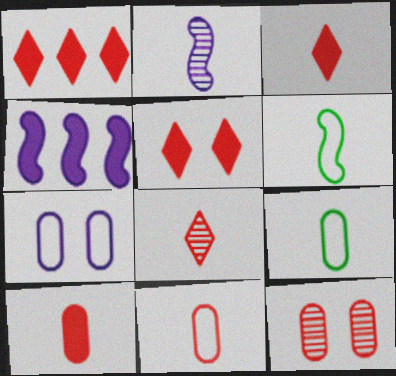[[1, 3, 5], 
[2, 3, 9]]